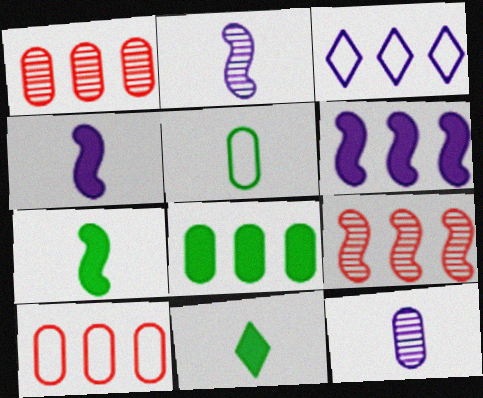[[3, 8, 9]]